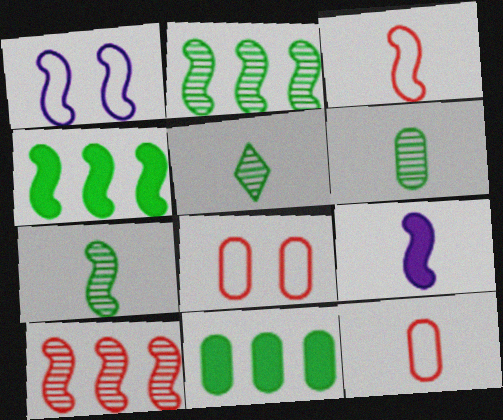[[3, 7, 9], 
[5, 6, 7], 
[5, 9, 12]]